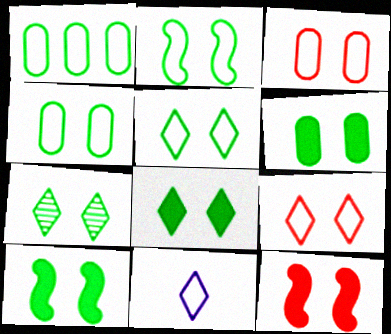[[2, 4, 5], 
[2, 6, 7], 
[4, 7, 10], 
[5, 7, 8], 
[6, 8, 10]]